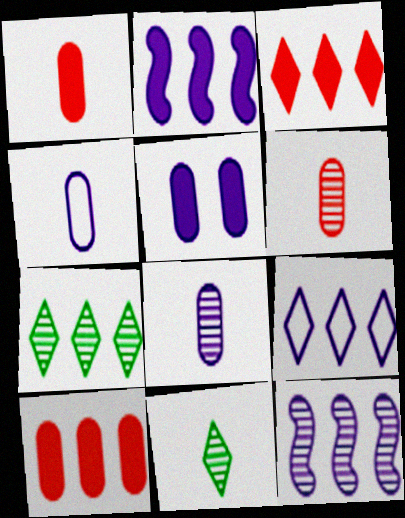[[3, 7, 9]]